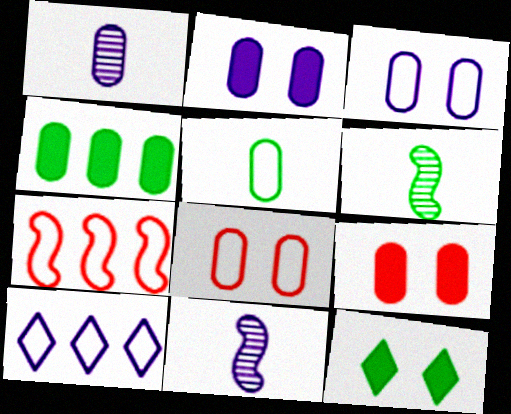[[1, 4, 8], 
[1, 7, 12], 
[2, 10, 11], 
[6, 9, 10]]